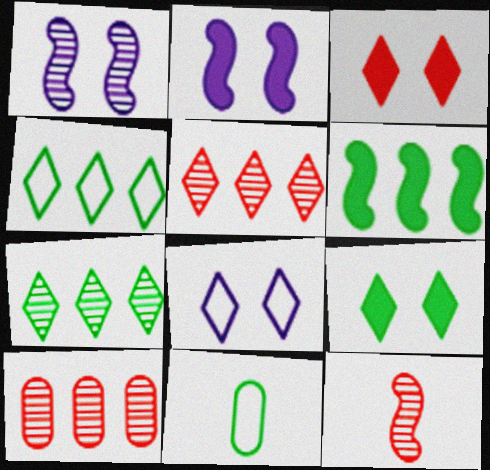[[2, 5, 11]]